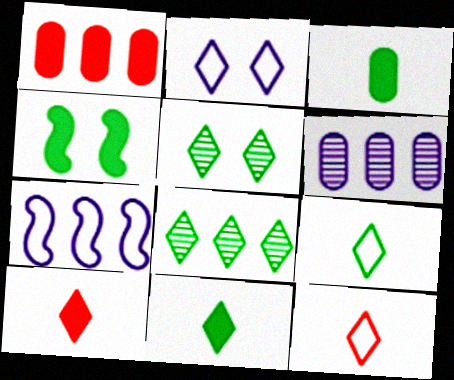[[1, 7, 8], 
[2, 8, 10], 
[4, 6, 12]]